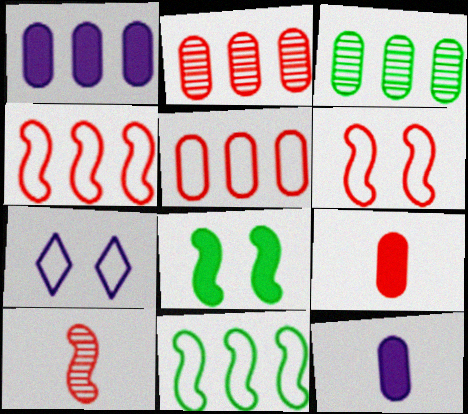[[1, 3, 5]]